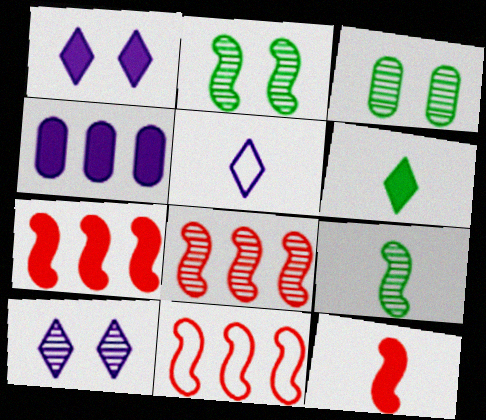[[3, 5, 7], 
[7, 8, 11]]